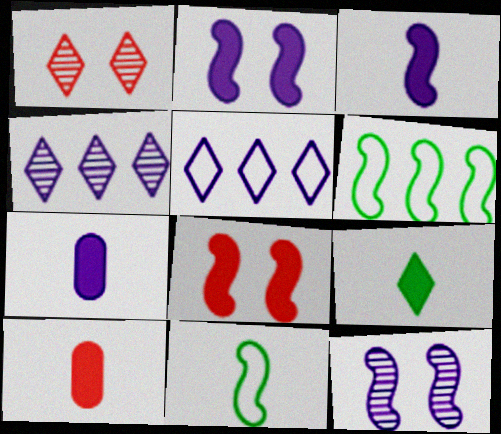[[1, 5, 9], 
[1, 6, 7], 
[3, 9, 10], 
[5, 7, 12]]